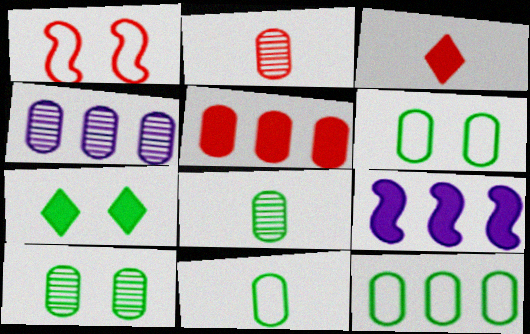[[2, 4, 10], 
[4, 5, 12], 
[6, 11, 12]]